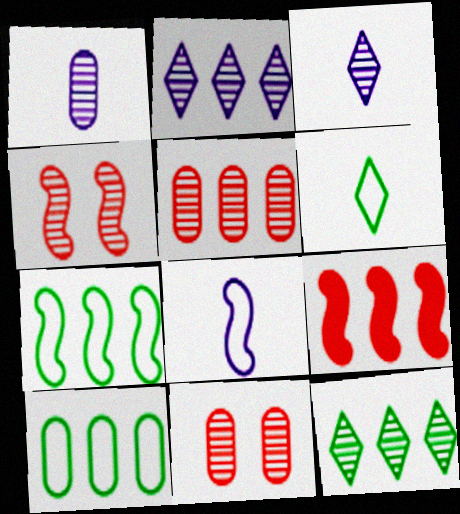[[1, 4, 12], 
[2, 9, 10]]